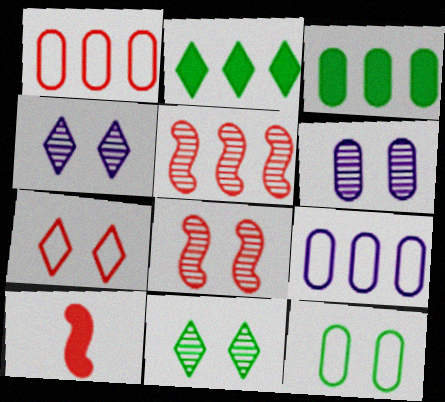[[2, 5, 9], 
[6, 8, 11], 
[9, 10, 11]]